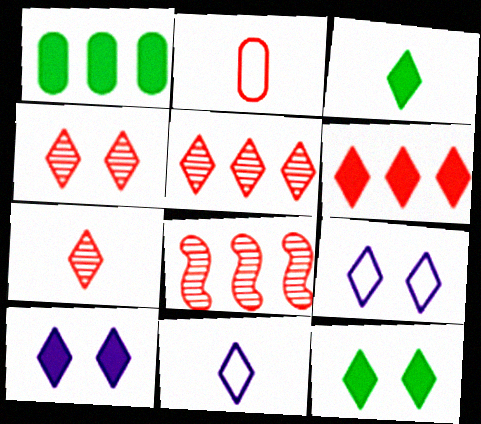[[3, 5, 9], 
[3, 6, 10], 
[3, 7, 11], 
[4, 5, 7], 
[4, 9, 12], 
[5, 11, 12]]